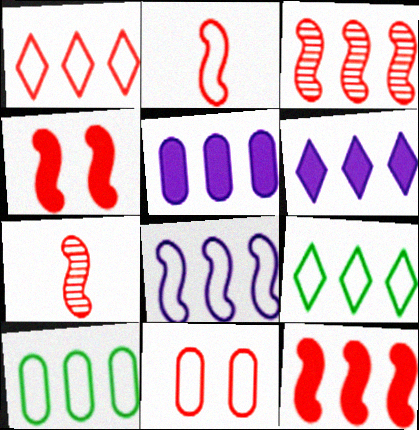[[1, 2, 11], 
[1, 8, 10], 
[2, 3, 4], 
[3, 5, 9], 
[3, 6, 10]]